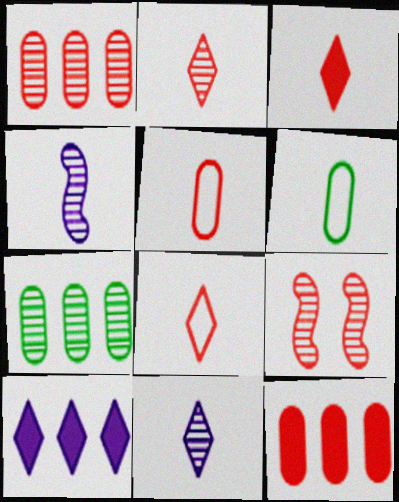[[1, 2, 9], 
[2, 3, 8], 
[3, 4, 6], 
[6, 9, 10], 
[7, 9, 11], 
[8, 9, 12]]